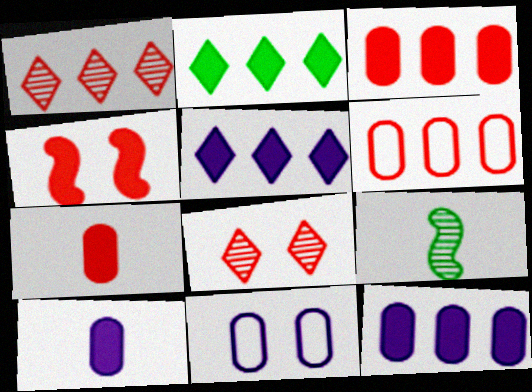[[2, 4, 10]]